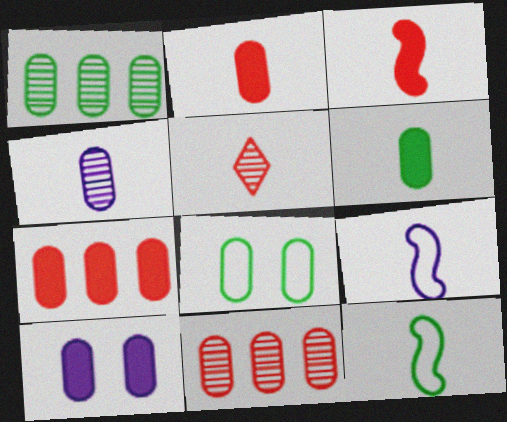[[1, 6, 8], 
[4, 7, 8], 
[5, 6, 9], 
[6, 7, 10]]